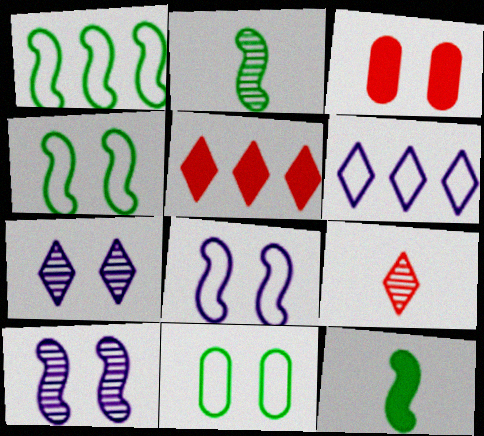[[2, 3, 6], 
[3, 4, 7]]